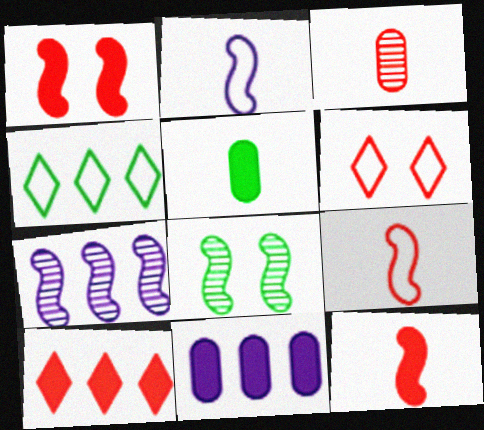[[4, 5, 8], 
[5, 6, 7]]